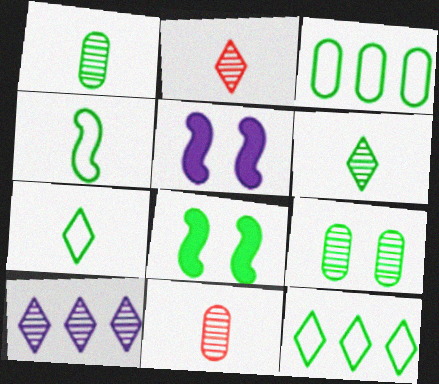[[1, 8, 12], 
[2, 3, 5], 
[3, 6, 8], 
[5, 11, 12]]